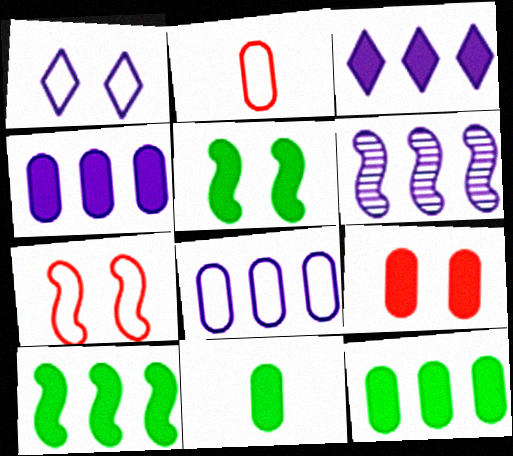[[3, 6, 8], 
[4, 9, 11]]